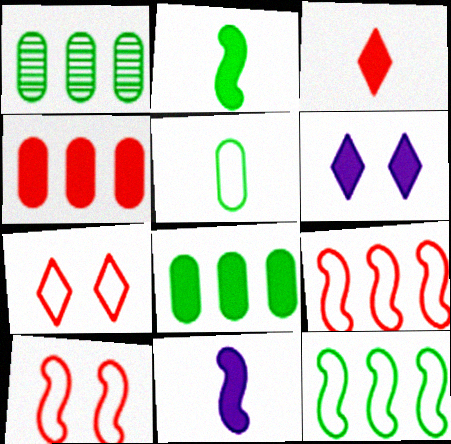[[1, 7, 11], 
[2, 4, 6]]